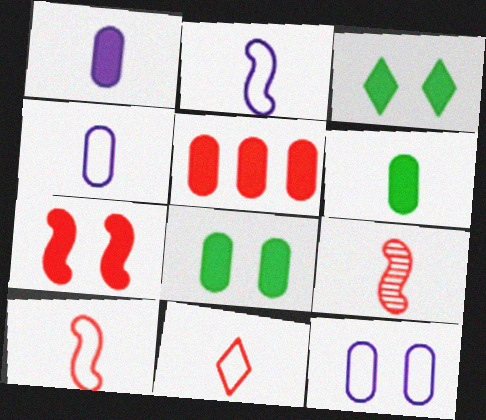[[1, 5, 8]]